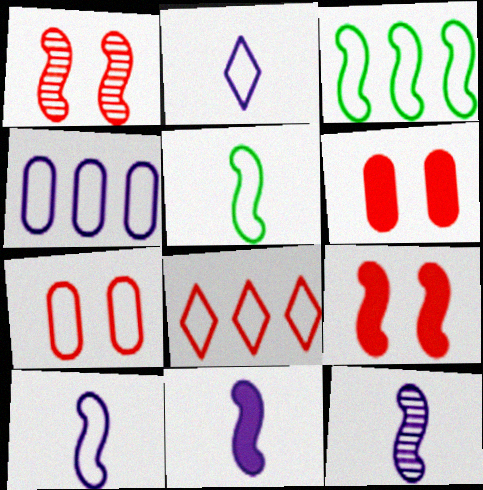[[1, 3, 11], 
[2, 3, 7], 
[3, 4, 8], 
[3, 9, 12], 
[10, 11, 12]]